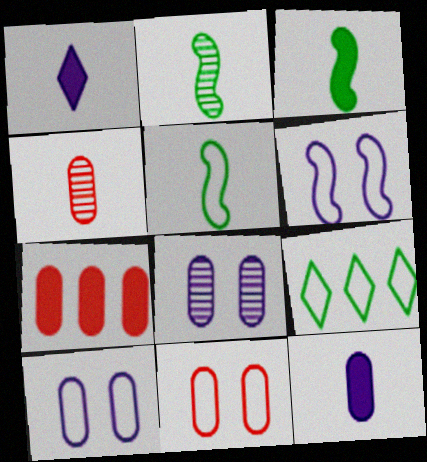[[1, 4, 5], 
[2, 3, 5], 
[4, 7, 11]]